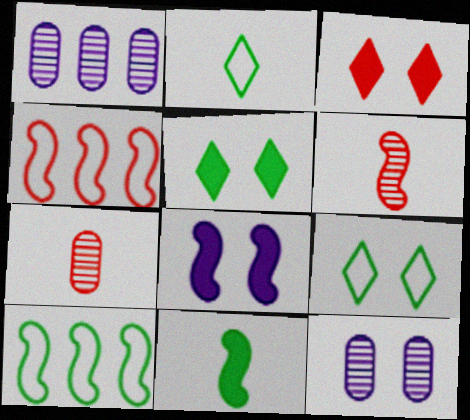[[3, 4, 7], 
[6, 8, 10]]